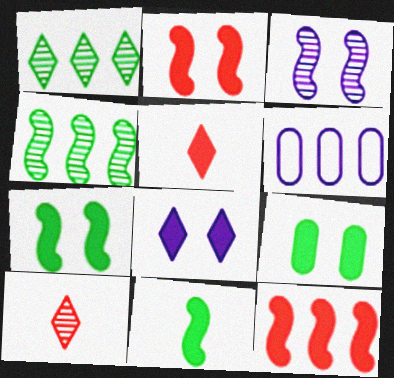[[1, 6, 12], 
[2, 8, 9], 
[6, 7, 10]]